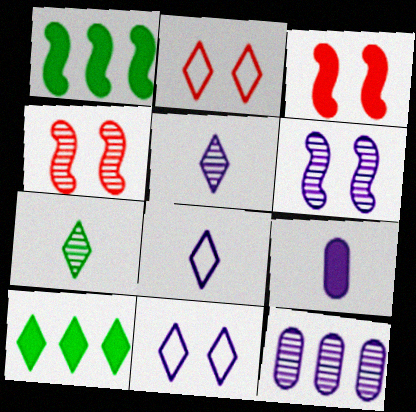[[2, 5, 10], 
[3, 9, 10], 
[4, 7, 12], 
[5, 6, 12]]